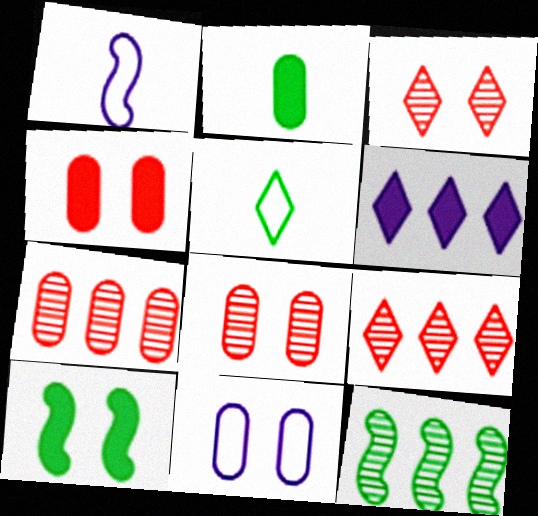[[2, 7, 11], 
[3, 5, 6], 
[3, 10, 11]]